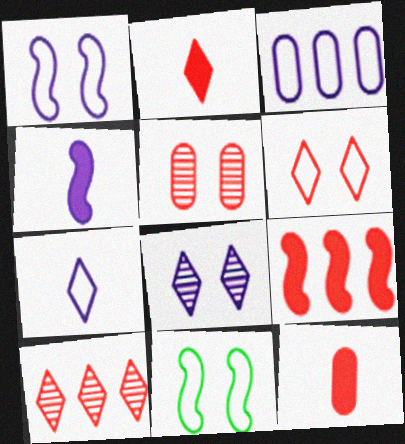[[1, 3, 7], 
[2, 6, 10], 
[3, 4, 8]]